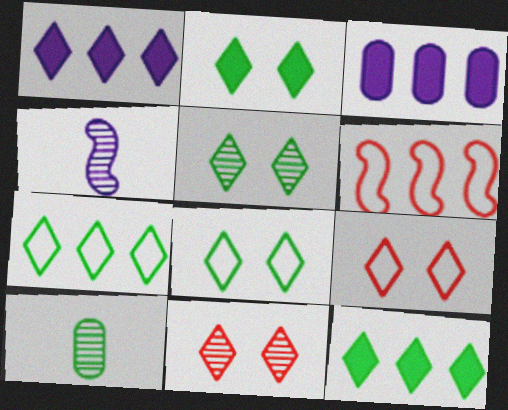[[2, 5, 8]]